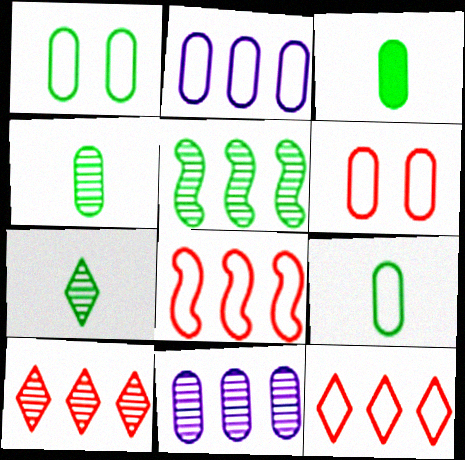[[2, 6, 9], 
[3, 4, 9], 
[3, 6, 11], 
[5, 10, 11]]